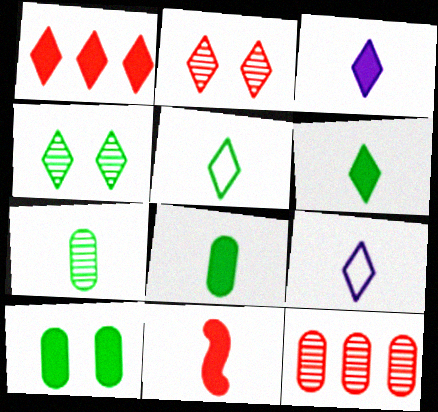[[1, 4, 9], 
[3, 8, 11], 
[7, 9, 11]]